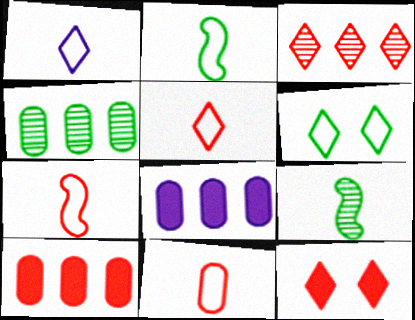[[1, 2, 11], 
[3, 5, 12], 
[5, 7, 11]]